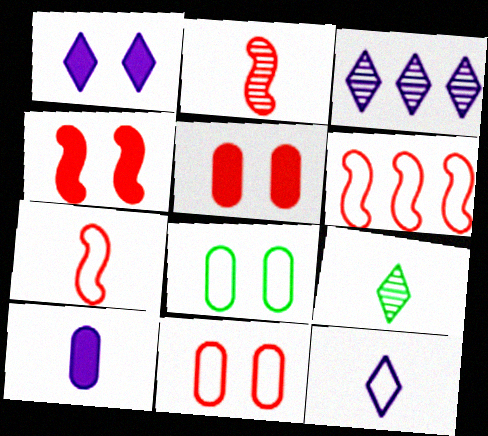[[1, 3, 12], 
[2, 4, 6], 
[6, 8, 12], 
[7, 9, 10]]